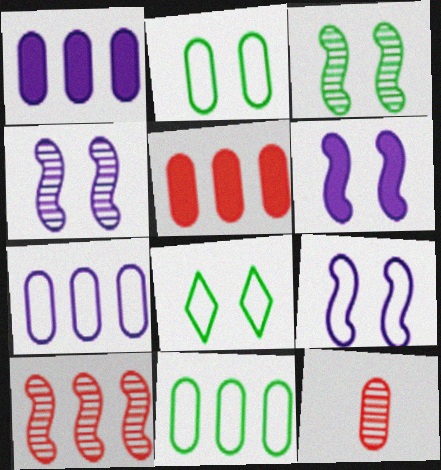[[1, 2, 12], 
[4, 6, 9]]